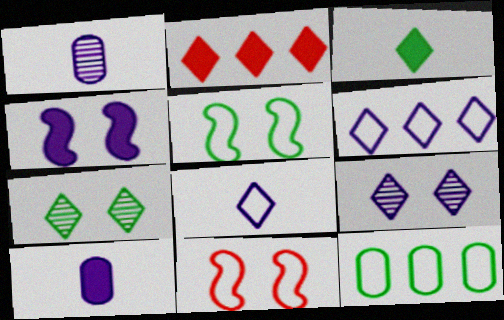[[1, 2, 5], 
[1, 4, 6], 
[2, 7, 8], 
[8, 11, 12]]